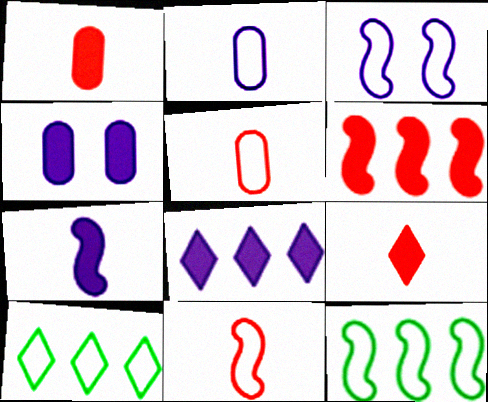[[3, 5, 10], 
[3, 11, 12], 
[4, 7, 8]]